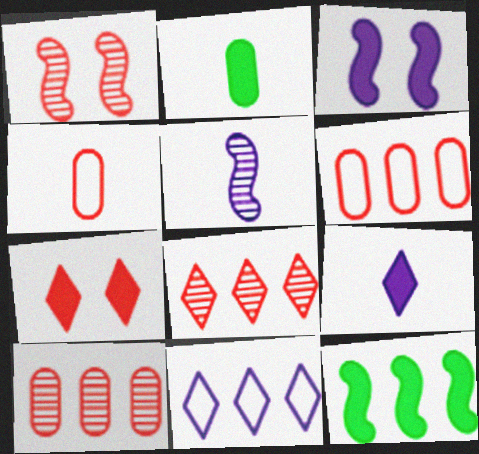[[1, 2, 11], 
[10, 11, 12]]